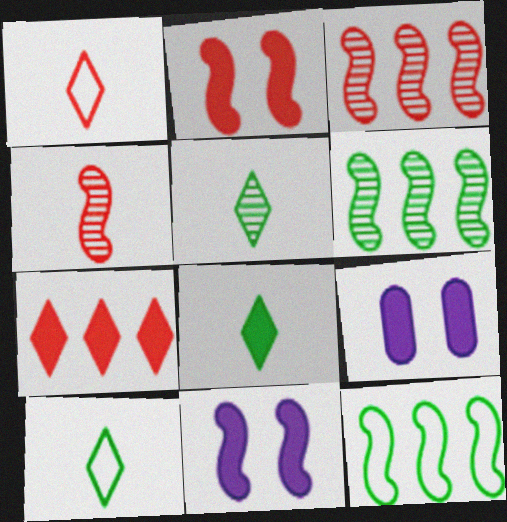[[1, 6, 9], 
[3, 9, 10], 
[4, 11, 12], 
[5, 8, 10]]